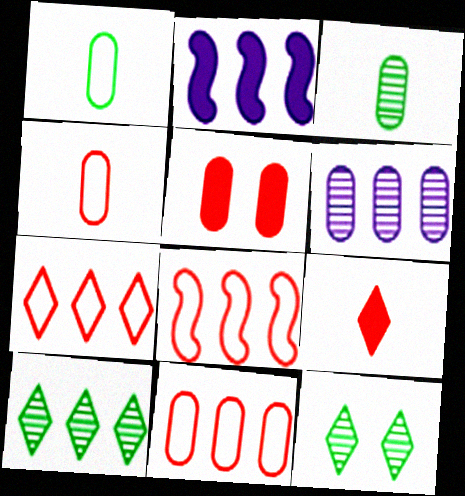[[1, 5, 6], 
[2, 4, 12], 
[2, 10, 11], 
[7, 8, 11]]